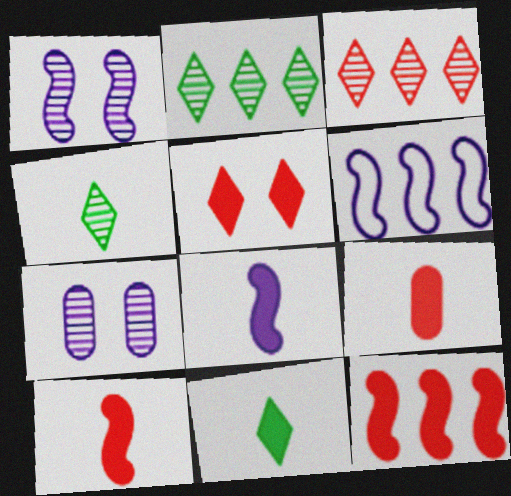[[1, 6, 8], 
[5, 9, 12], 
[8, 9, 11]]